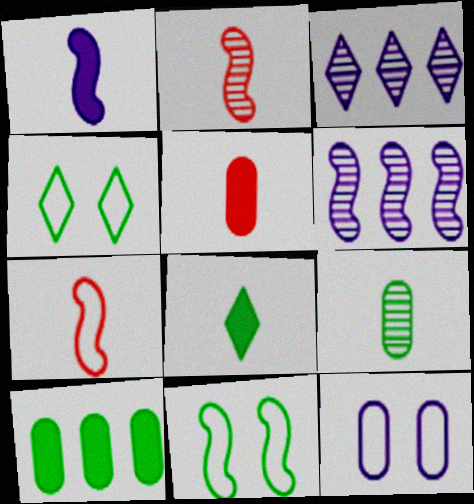[[1, 3, 12], 
[1, 5, 8], 
[3, 5, 11], 
[4, 5, 6]]